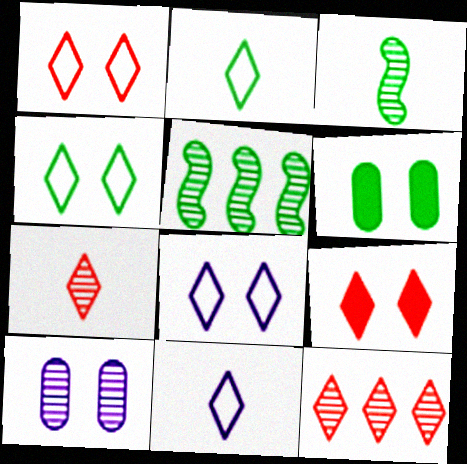[[1, 4, 8], 
[2, 5, 6], 
[3, 10, 12], 
[5, 7, 10]]